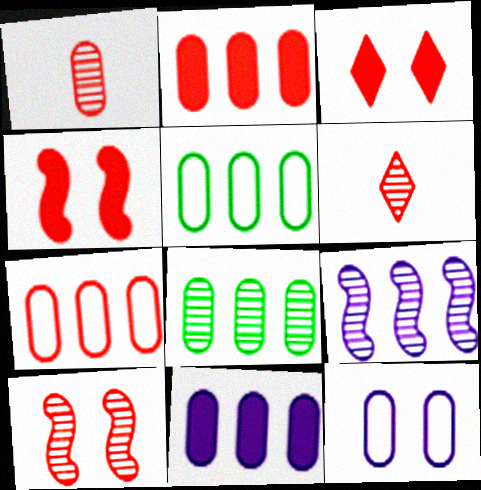[[4, 6, 7], 
[7, 8, 11]]